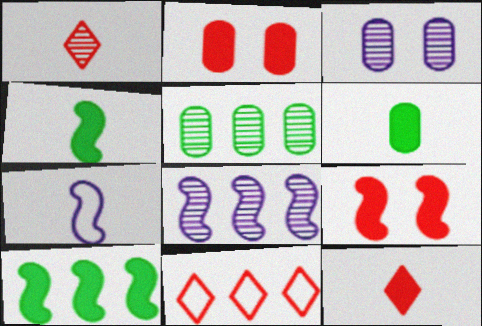[[1, 6, 7], 
[3, 4, 11]]